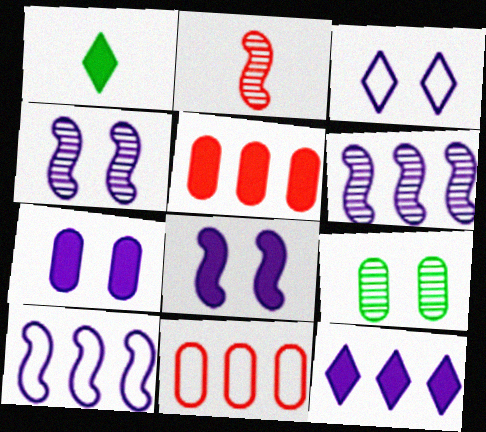[[1, 4, 11], 
[1, 5, 8], 
[3, 4, 7]]